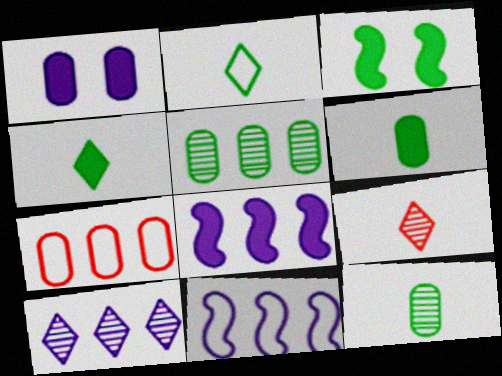[[1, 7, 12], 
[2, 3, 5]]